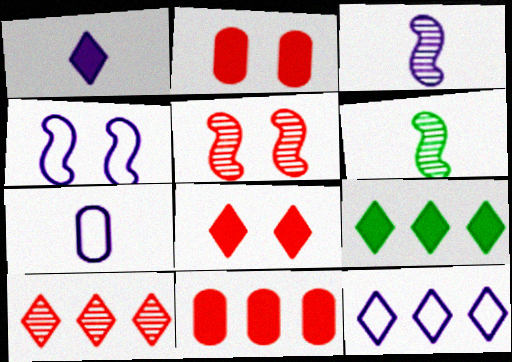[[1, 3, 7], 
[1, 8, 9], 
[2, 6, 12], 
[4, 7, 12], 
[5, 7, 9], 
[9, 10, 12]]